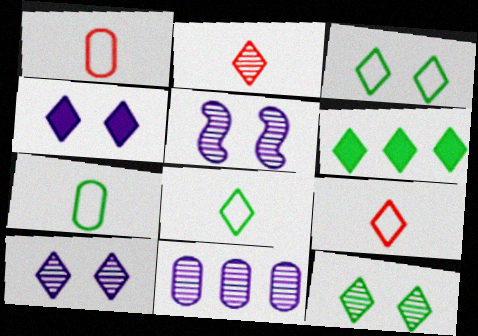[[1, 5, 6], 
[6, 8, 12], 
[6, 9, 10]]